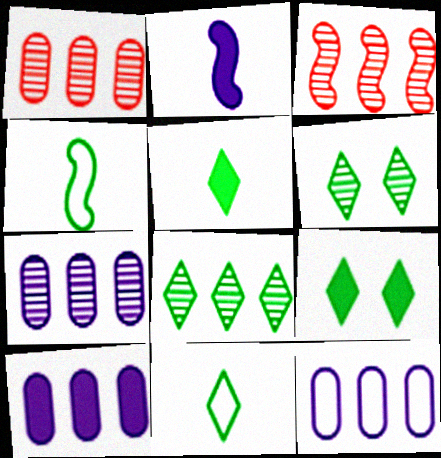[[3, 7, 8], 
[7, 10, 12], 
[8, 9, 11]]